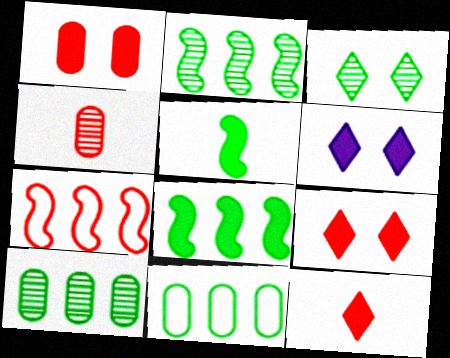[[3, 5, 11], 
[4, 7, 9]]